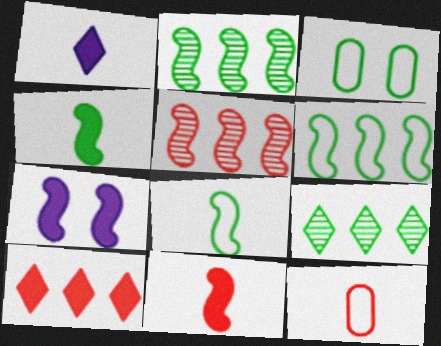[[1, 3, 5], 
[3, 4, 9], 
[5, 7, 8], 
[7, 9, 12]]